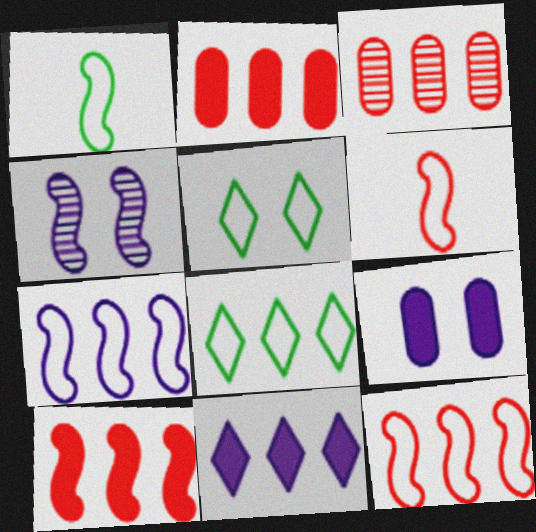[[1, 4, 10]]